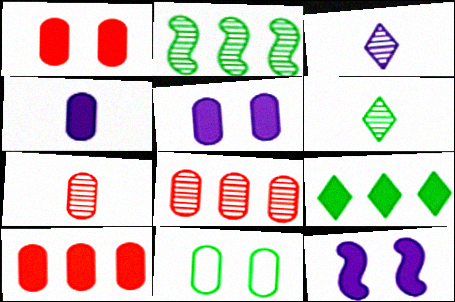[[4, 8, 11]]